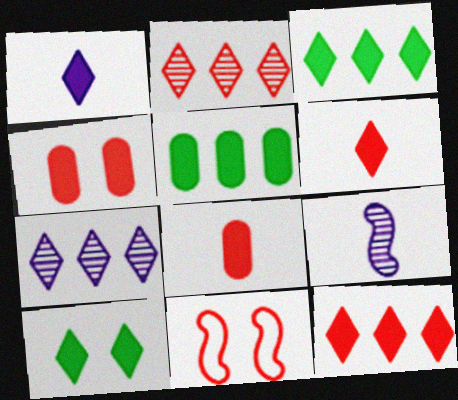[[1, 10, 12], 
[2, 8, 11]]